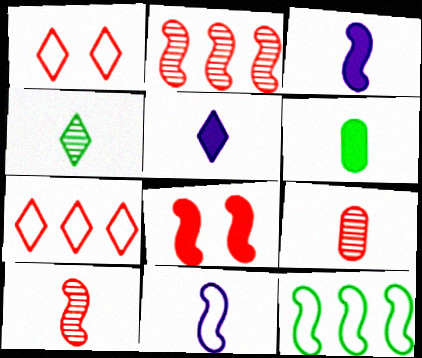[[7, 8, 9]]